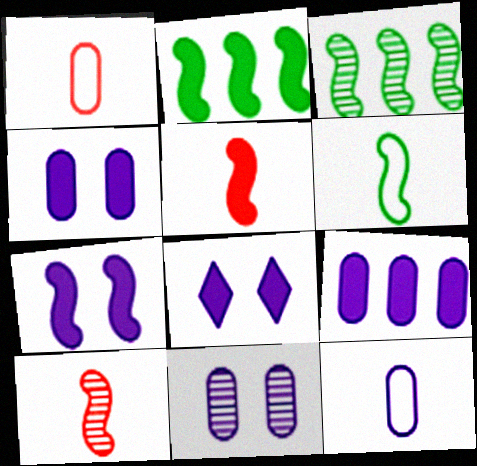[[1, 3, 8], 
[2, 5, 7], 
[4, 7, 8], 
[9, 11, 12]]